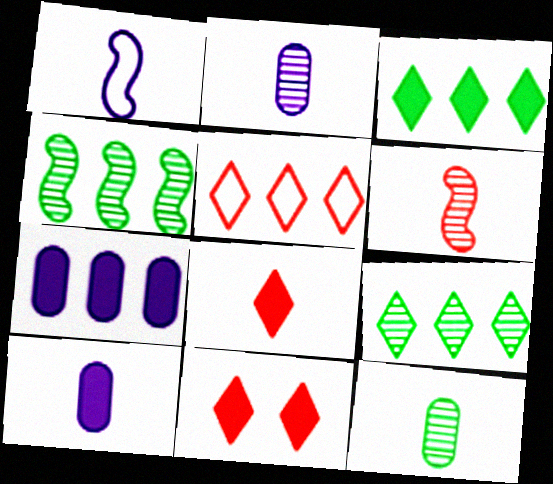[[1, 8, 12], 
[4, 5, 7]]